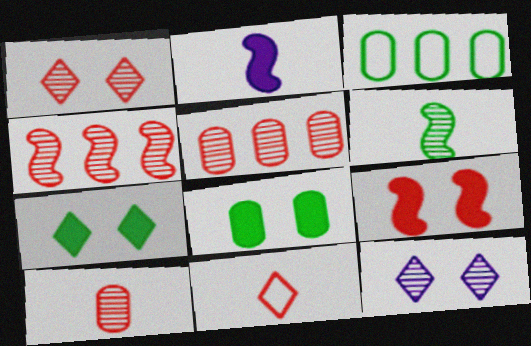[[1, 2, 3], 
[1, 4, 10], 
[3, 6, 7], 
[5, 6, 12], 
[5, 9, 11]]